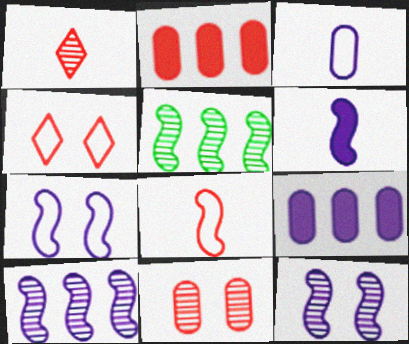[[6, 7, 10]]